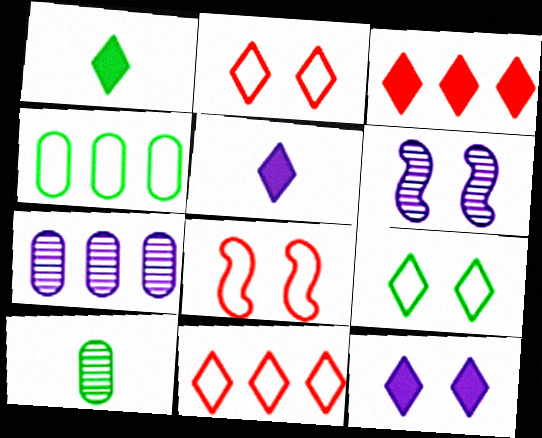[[1, 3, 12], 
[1, 7, 8]]